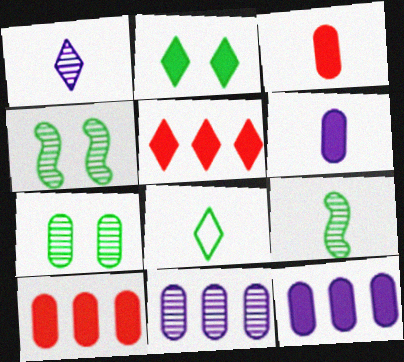[]